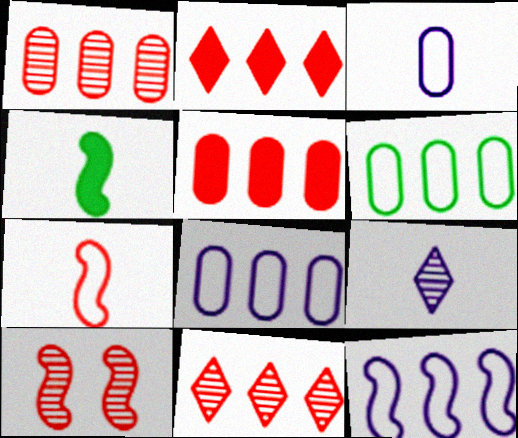[[4, 10, 12]]